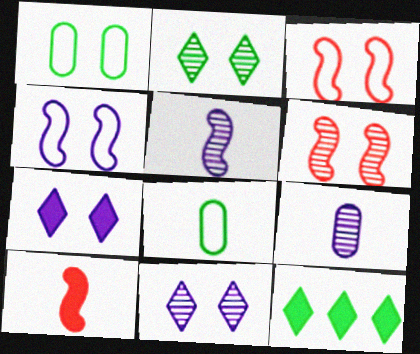[[1, 6, 7], 
[3, 9, 12]]